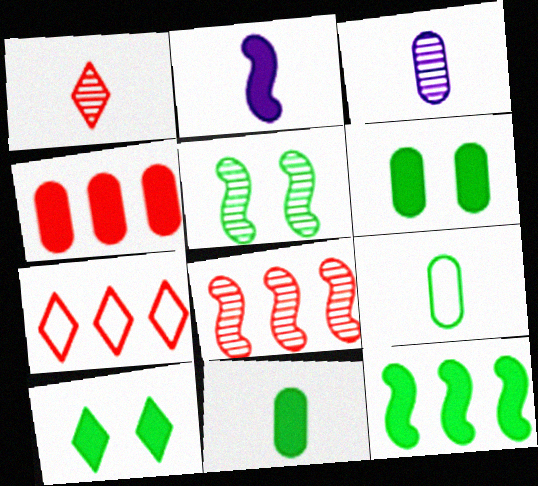[[1, 2, 9], 
[2, 4, 10], 
[4, 7, 8], 
[10, 11, 12]]